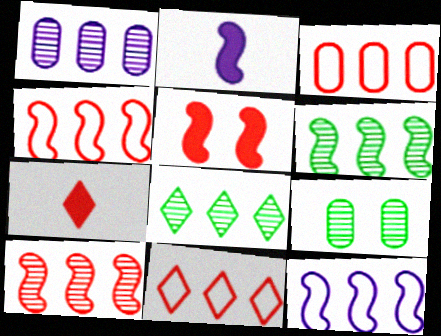[[1, 8, 10], 
[2, 9, 11], 
[3, 4, 11], 
[7, 9, 12]]